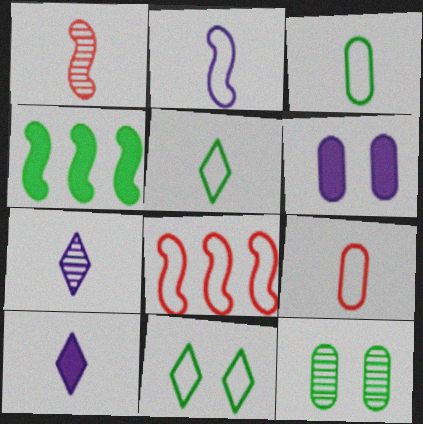[[1, 3, 10], 
[2, 5, 9], 
[4, 5, 12], 
[8, 10, 12]]